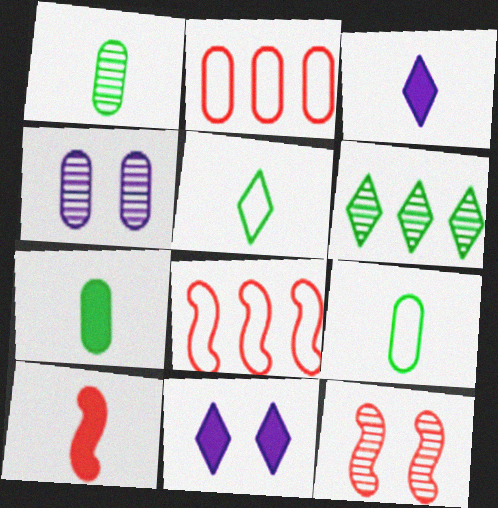[[1, 7, 9], 
[1, 8, 11], 
[2, 4, 7], 
[3, 7, 10], 
[8, 10, 12]]